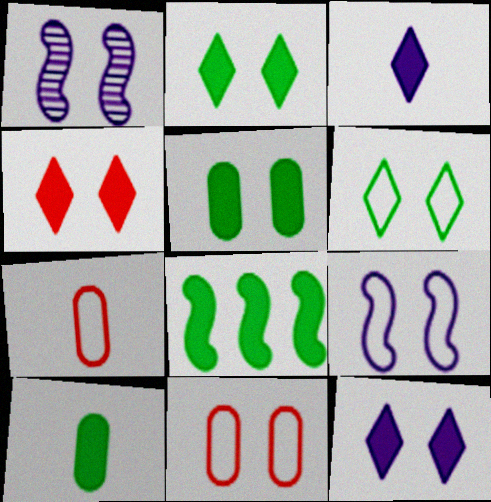[[1, 2, 11], 
[2, 4, 12], 
[2, 8, 10], 
[6, 9, 11]]